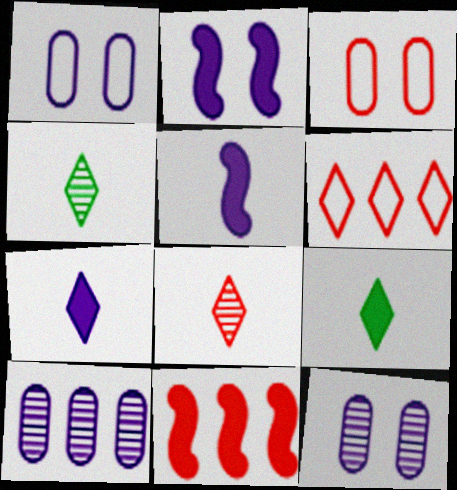[[1, 4, 11], 
[3, 8, 11]]